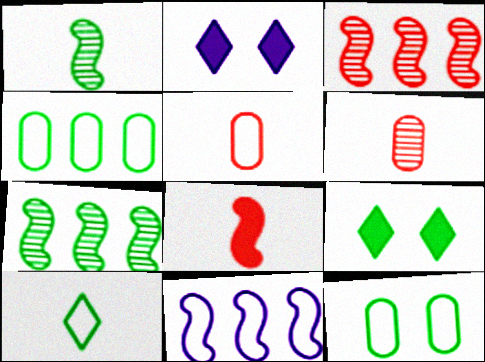[[1, 4, 9], 
[2, 5, 7], 
[6, 9, 11]]